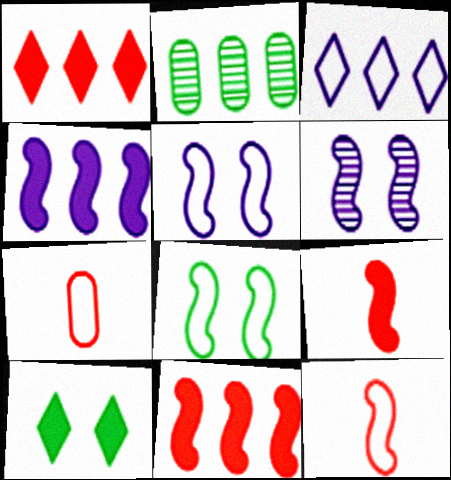[[2, 3, 11], 
[3, 7, 8]]